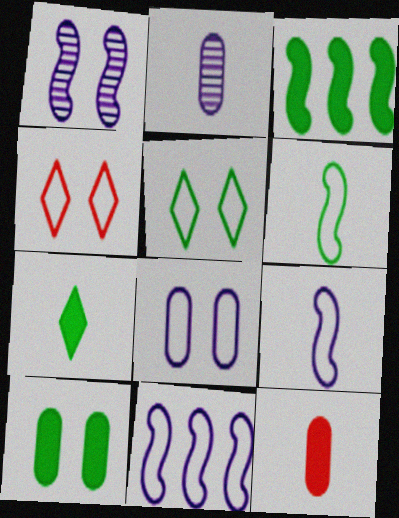[[1, 4, 10], 
[2, 3, 4], 
[3, 7, 10]]